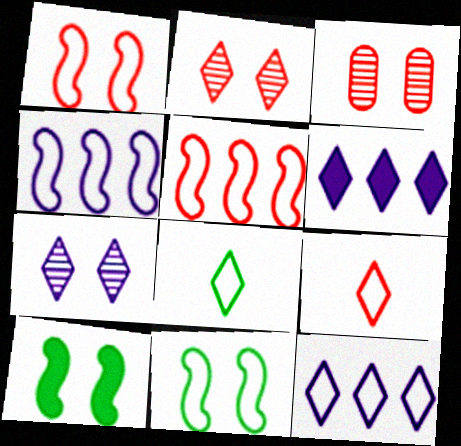[[2, 6, 8]]